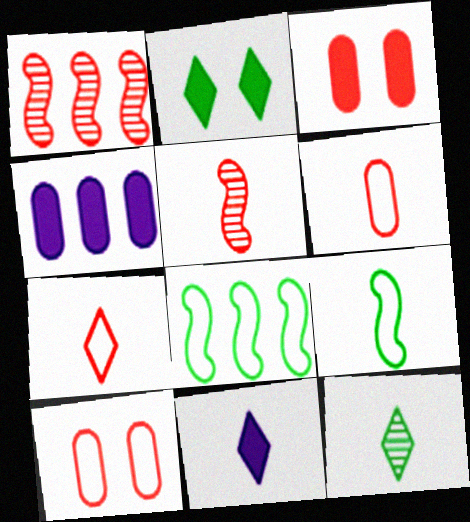[[1, 3, 7], 
[7, 11, 12]]